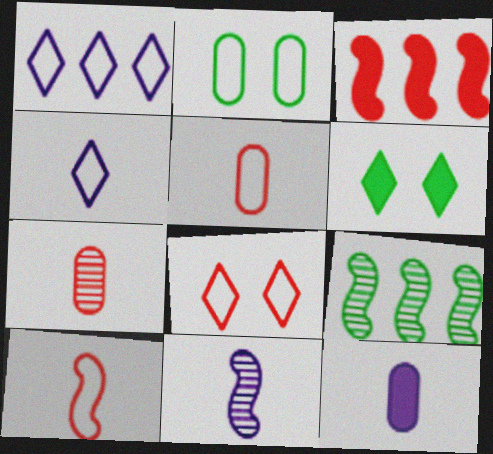[[1, 2, 10], 
[3, 6, 12], 
[3, 7, 8], 
[4, 11, 12], 
[8, 9, 12]]